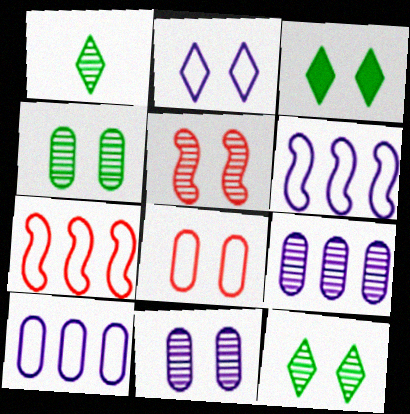[[1, 5, 9], 
[5, 11, 12]]